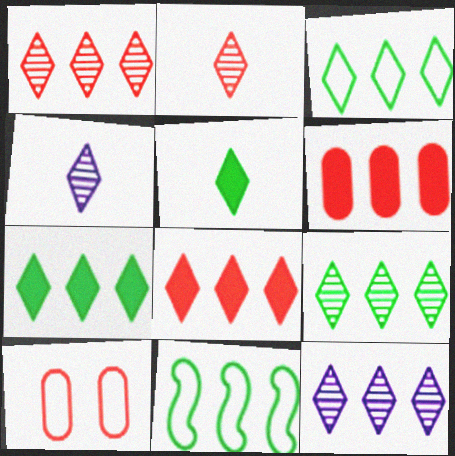[[1, 9, 12], 
[3, 7, 9], 
[3, 8, 12], 
[6, 11, 12]]